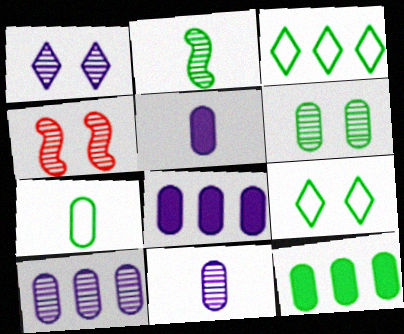[[1, 4, 6], 
[2, 9, 12], 
[3, 4, 5], 
[6, 7, 12]]